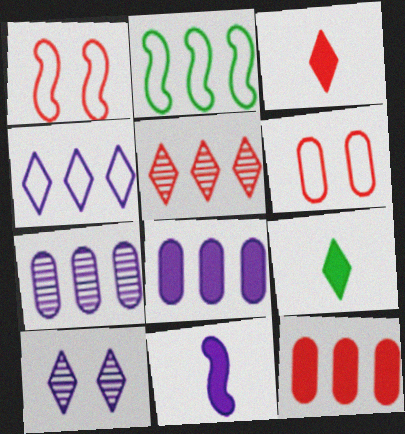[[1, 7, 9], 
[2, 5, 8]]